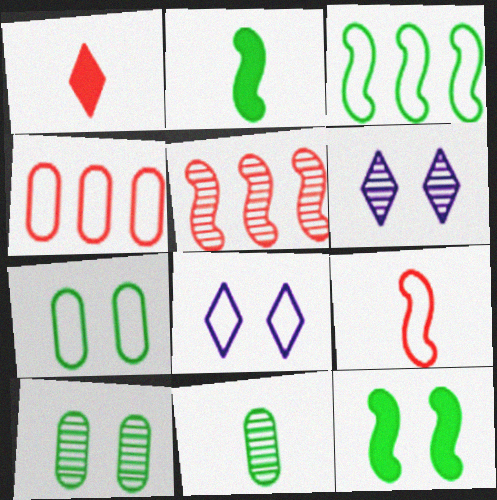[[2, 4, 6], 
[5, 6, 11]]